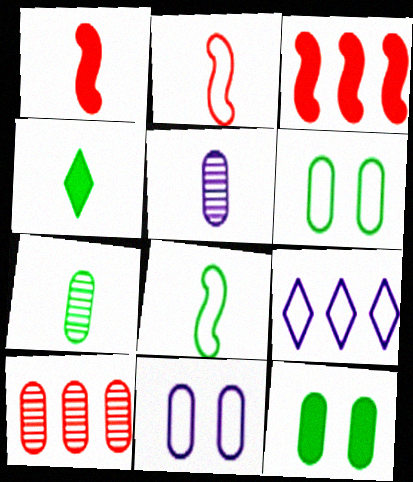[[2, 4, 5], 
[2, 6, 9], 
[4, 7, 8]]